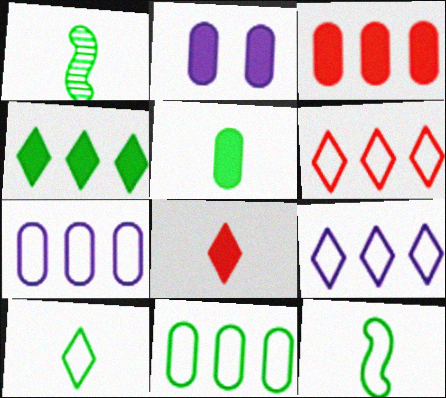[[1, 2, 6], 
[1, 5, 10], 
[2, 3, 5]]